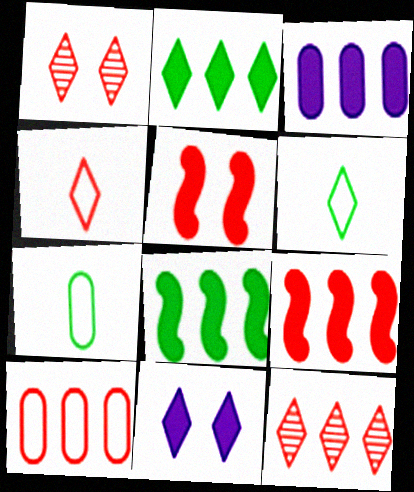[[2, 3, 9], 
[6, 11, 12], 
[9, 10, 12]]